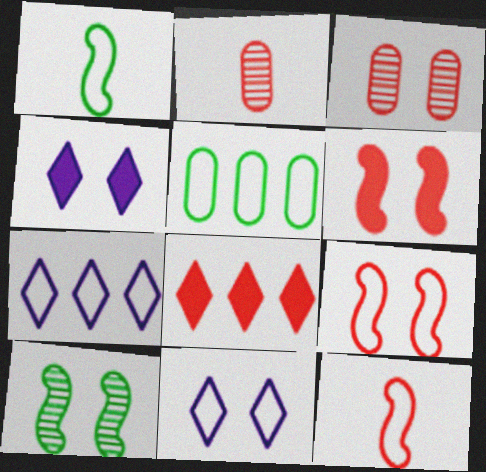[[2, 8, 9], 
[3, 8, 12], 
[5, 11, 12]]